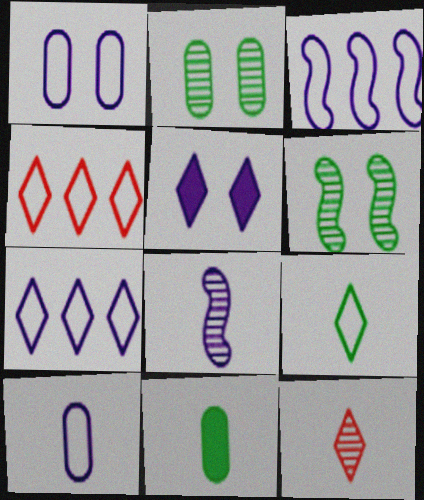[]